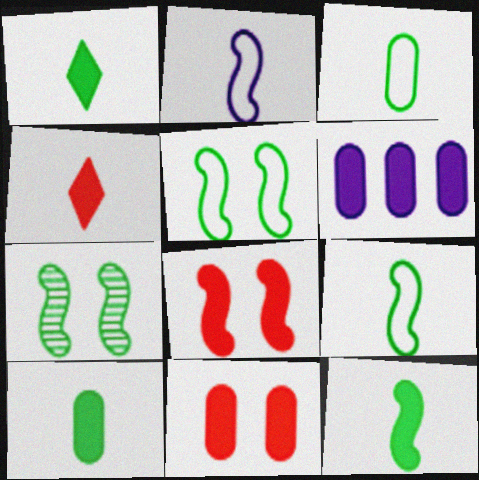[[1, 6, 8], 
[1, 10, 12], 
[6, 10, 11]]